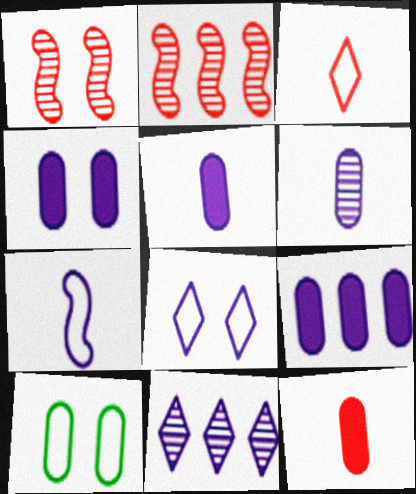[[4, 5, 9], 
[4, 7, 11]]